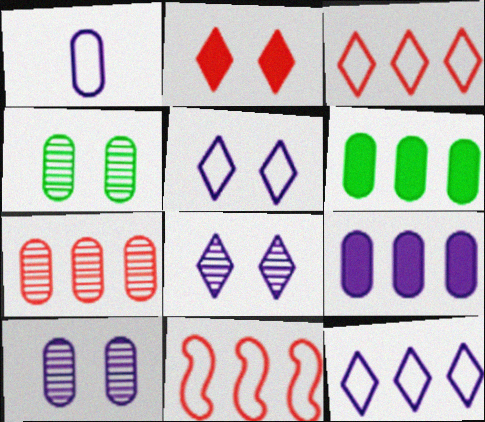[[1, 9, 10]]